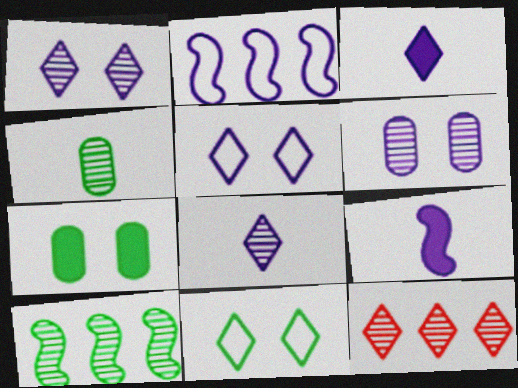[[2, 3, 6], 
[3, 11, 12]]